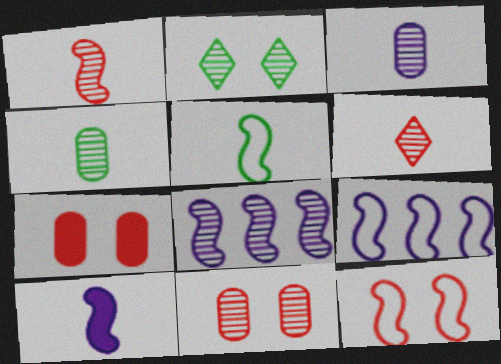[[1, 5, 10], 
[5, 9, 12]]